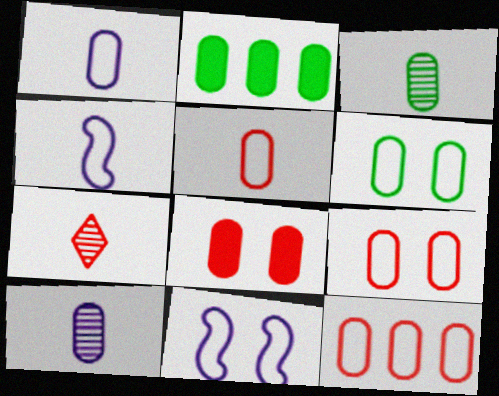[[1, 6, 12], 
[2, 3, 6], 
[2, 7, 11], 
[2, 9, 10], 
[5, 9, 12]]